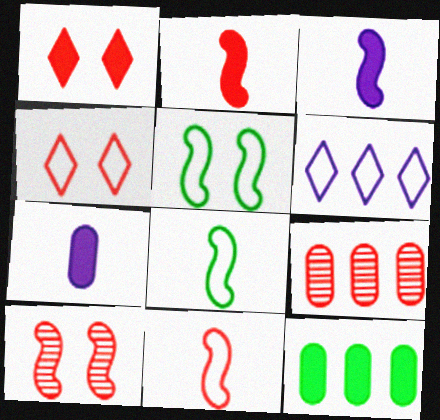[[1, 3, 12], 
[1, 9, 11], 
[2, 4, 9]]